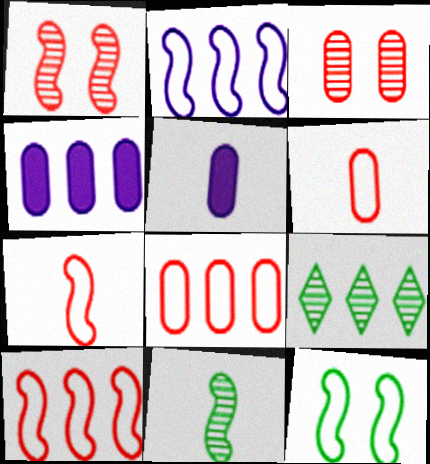[[2, 7, 12], 
[4, 9, 10]]